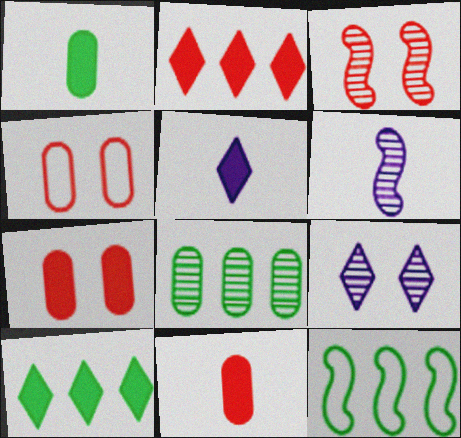[[4, 6, 10], 
[8, 10, 12], 
[9, 11, 12]]